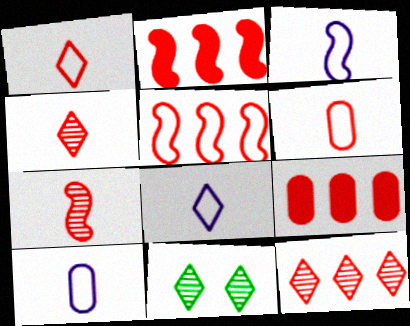[[2, 10, 11], 
[3, 8, 10], 
[3, 9, 11], 
[5, 9, 12]]